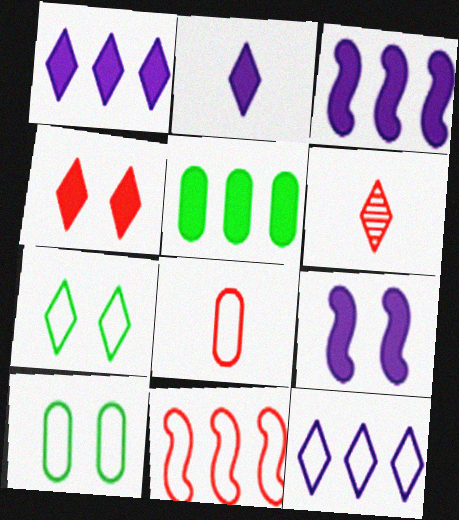[[1, 6, 7], 
[3, 6, 10]]